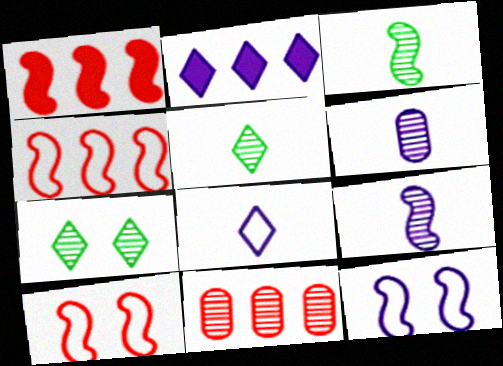[[1, 3, 12], 
[2, 6, 12], 
[7, 9, 11]]